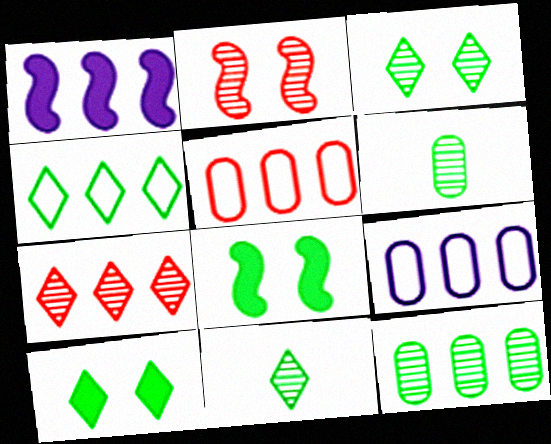[[4, 6, 8], 
[4, 10, 11]]